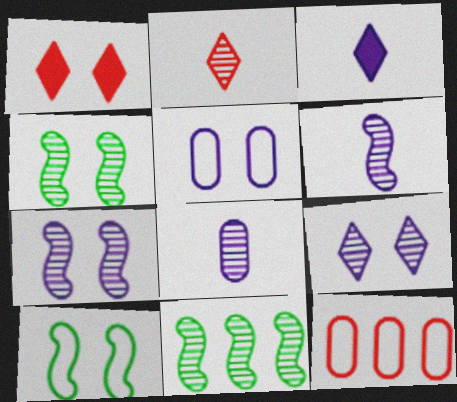[[1, 4, 5], 
[3, 4, 12]]